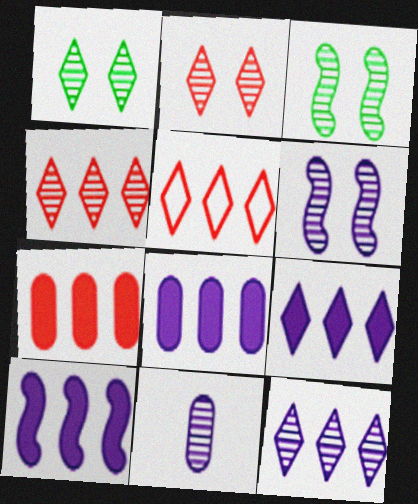[[3, 4, 11], 
[6, 11, 12], 
[8, 9, 10]]